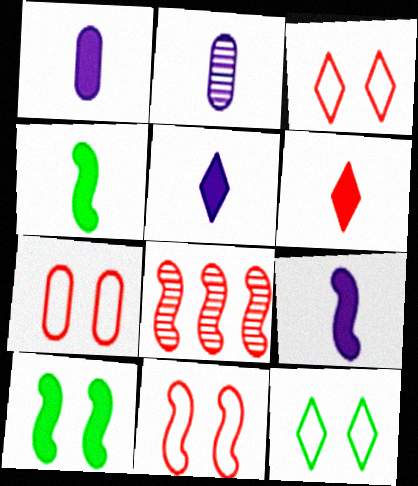[[1, 4, 6], 
[1, 5, 9], 
[1, 8, 12], 
[3, 7, 11], 
[6, 7, 8]]